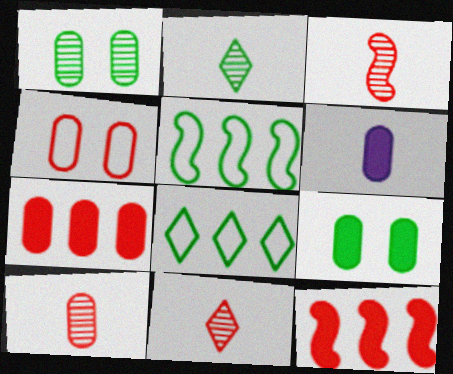[[2, 5, 9], 
[3, 10, 11], 
[4, 7, 10], 
[4, 11, 12], 
[6, 7, 9]]